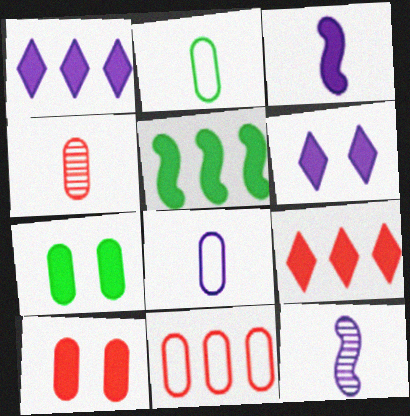[[3, 7, 9], 
[4, 10, 11]]